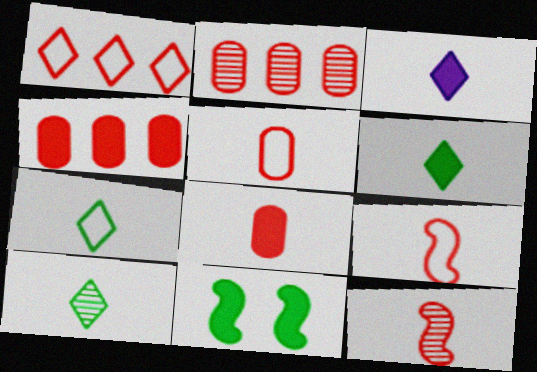[[3, 4, 11], 
[6, 7, 10]]